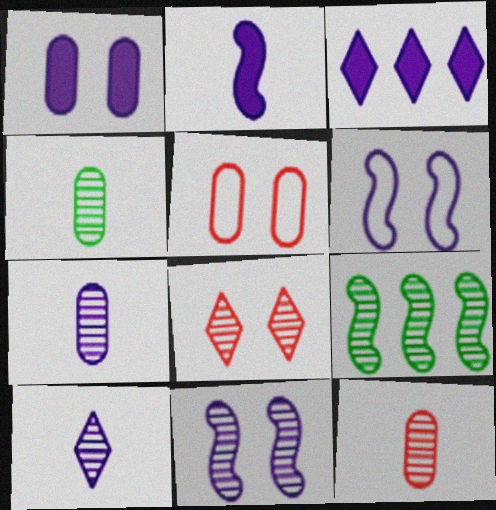[[1, 2, 3], 
[3, 6, 7], 
[4, 7, 12], 
[7, 8, 9]]